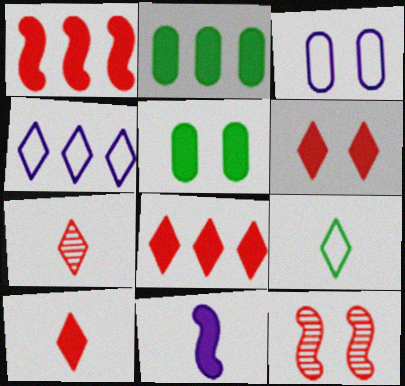[[2, 6, 11], 
[5, 8, 11], 
[6, 8, 10]]